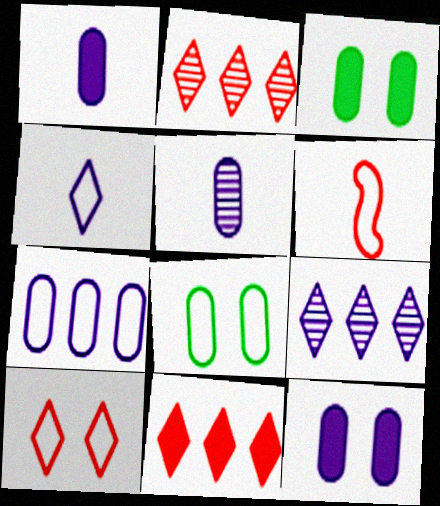[[3, 6, 9], 
[5, 7, 12]]